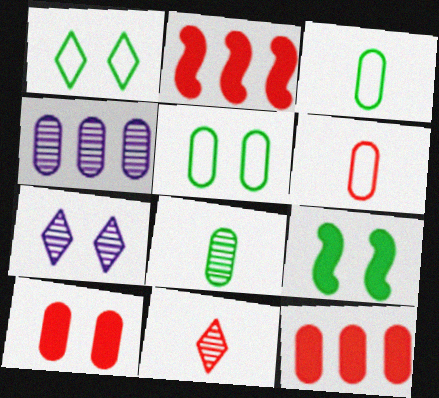[[2, 3, 7], 
[3, 4, 10]]